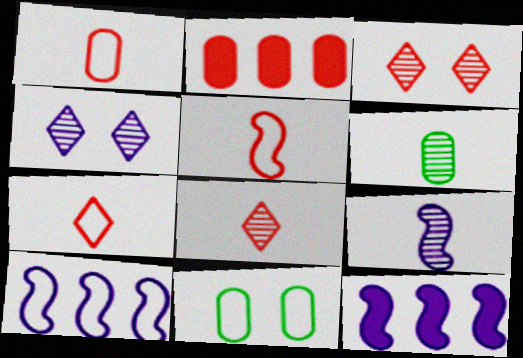[[1, 5, 7], 
[2, 3, 5], 
[6, 8, 9], 
[7, 10, 11], 
[8, 11, 12]]